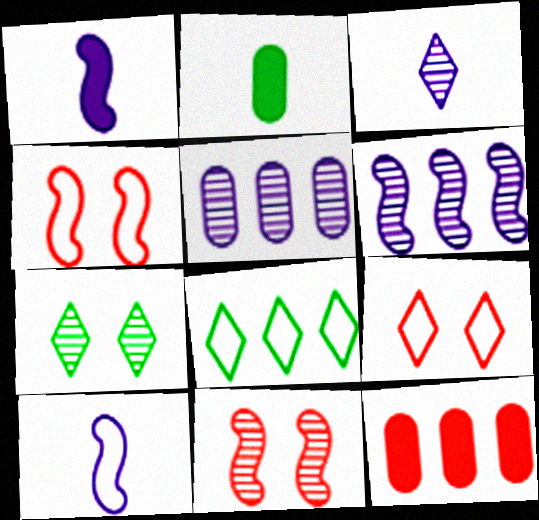[[2, 6, 9], 
[6, 8, 12], 
[7, 10, 12]]